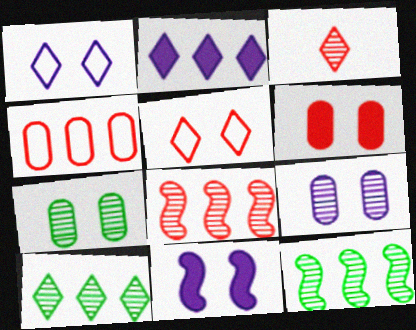[[1, 9, 11], 
[2, 4, 12], 
[3, 9, 12], 
[5, 7, 11]]